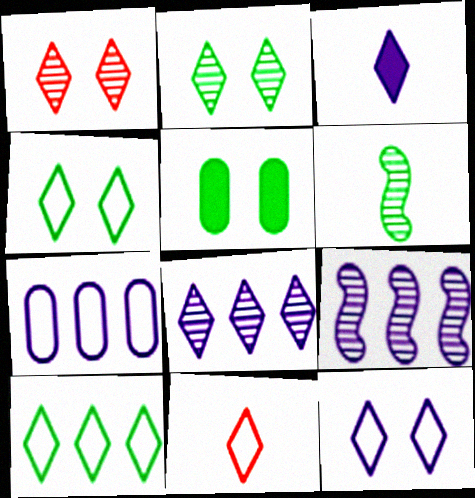[[1, 3, 10], 
[3, 8, 12], 
[5, 6, 10], 
[5, 9, 11], 
[10, 11, 12]]